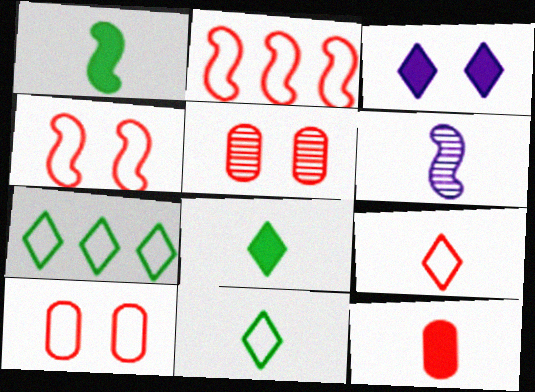[[2, 9, 10], 
[6, 11, 12]]